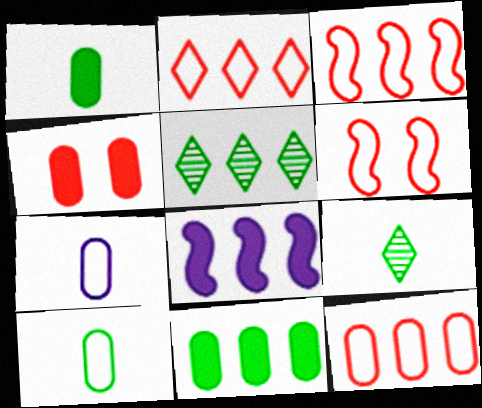[[2, 3, 12], 
[5, 8, 12]]